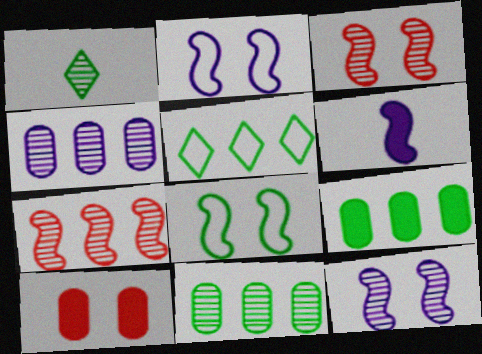[[1, 3, 4], 
[1, 8, 9], 
[6, 7, 8]]